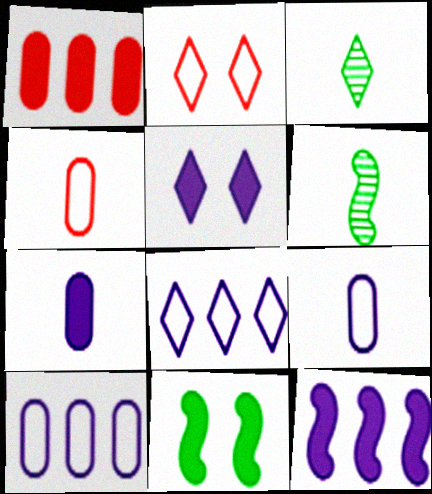[[5, 7, 12]]